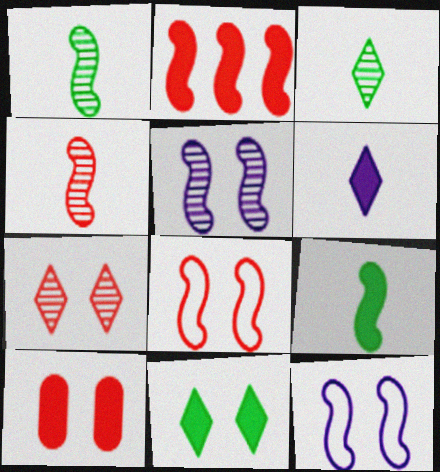[[1, 2, 12], 
[2, 4, 8], 
[7, 8, 10]]